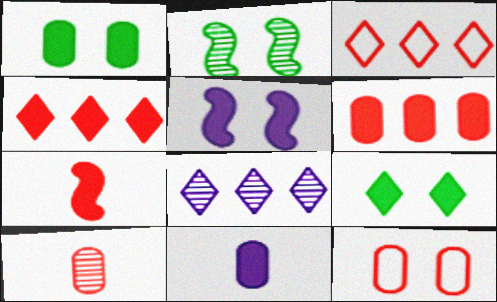[[1, 6, 11], 
[2, 3, 11], 
[2, 8, 10], 
[6, 10, 12]]